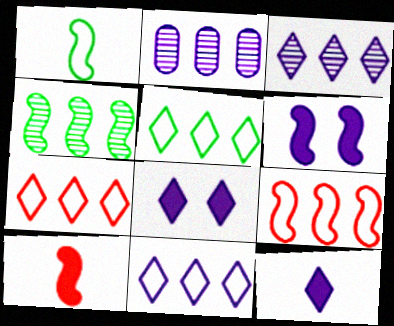[[5, 7, 11]]